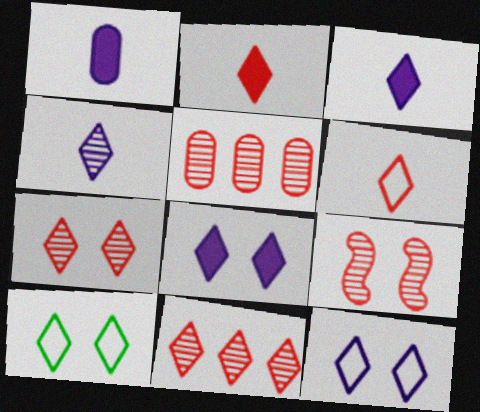[[3, 10, 11], 
[7, 8, 10]]